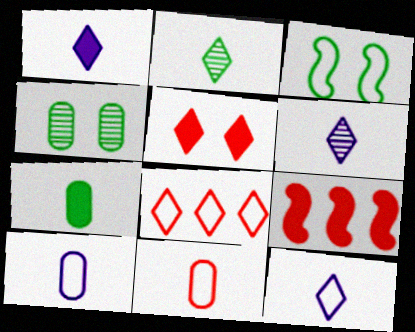[[1, 6, 12], 
[3, 8, 10], 
[4, 9, 12]]